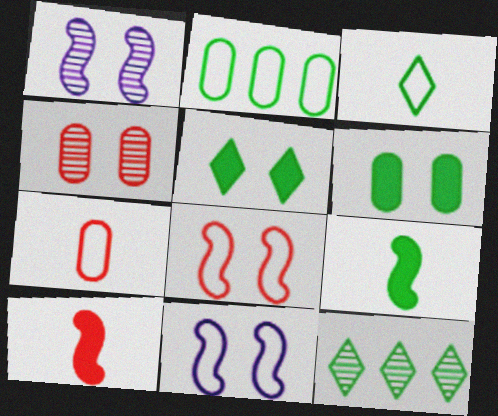[[3, 5, 12], 
[4, 5, 11]]